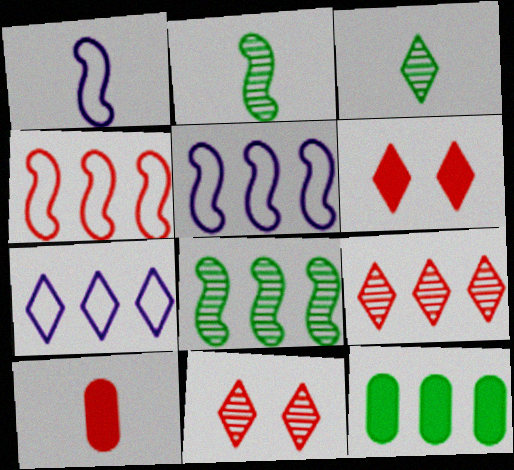[[1, 3, 10], 
[1, 11, 12], 
[3, 6, 7], 
[4, 10, 11], 
[5, 9, 12]]